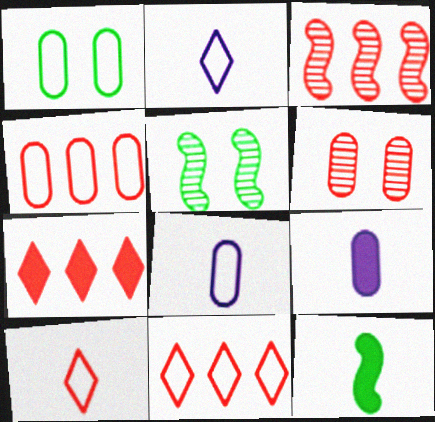[[1, 4, 8], 
[3, 4, 7], 
[5, 7, 8], 
[5, 9, 11]]